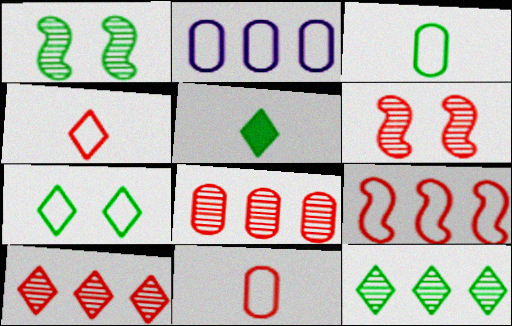[[2, 5, 6], 
[5, 7, 12]]